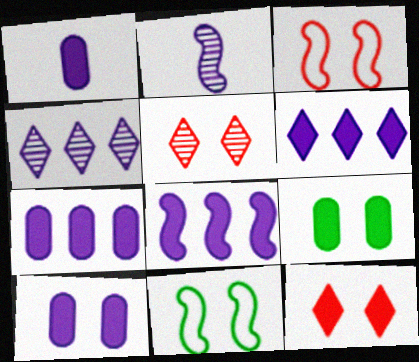[[1, 7, 10], 
[5, 10, 11], 
[6, 7, 8]]